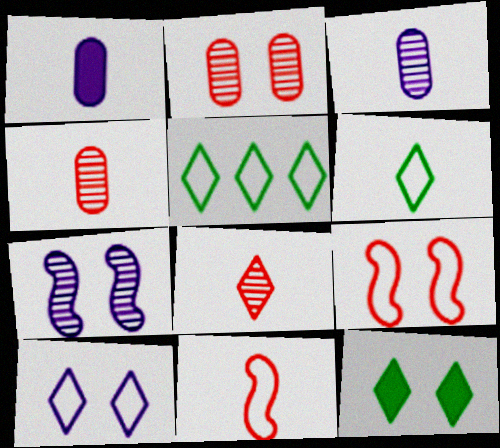[]